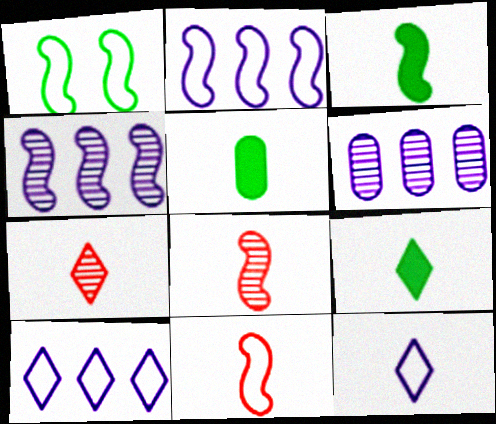[[1, 2, 11], 
[3, 5, 9], 
[5, 8, 12], 
[7, 9, 12]]